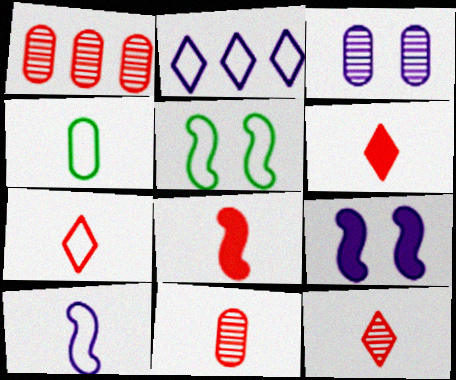[[4, 7, 10], 
[6, 7, 12], 
[7, 8, 11]]